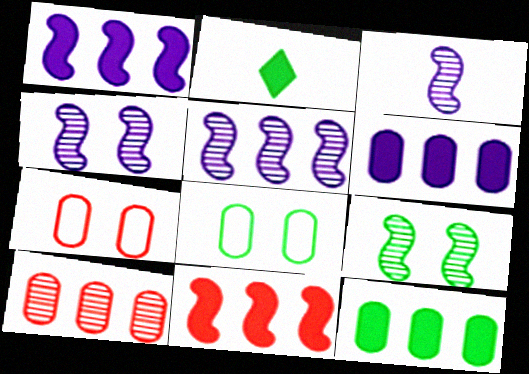[[2, 5, 7], 
[3, 4, 5]]